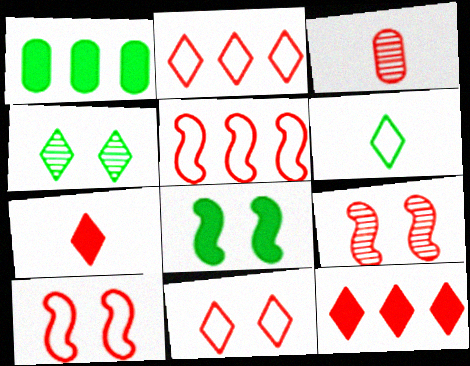[[3, 10, 12]]